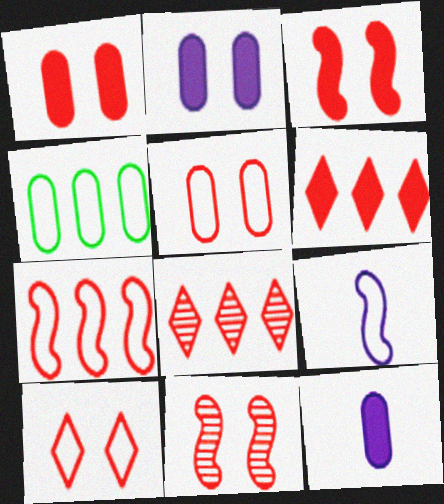[[1, 10, 11], 
[4, 9, 10]]